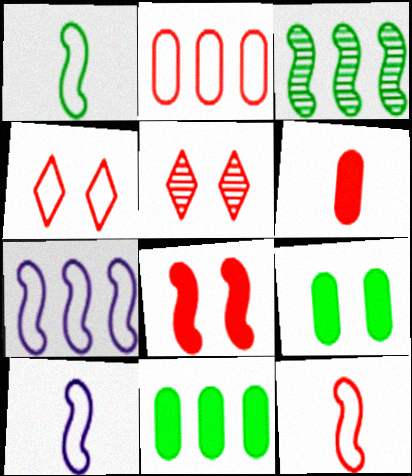[[1, 10, 12], 
[2, 4, 12], 
[3, 8, 10], 
[5, 10, 11]]